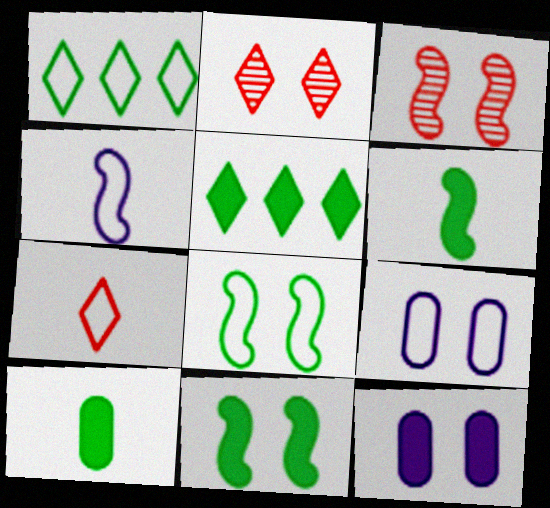[[2, 8, 12], 
[2, 9, 11], 
[5, 10, 11]]